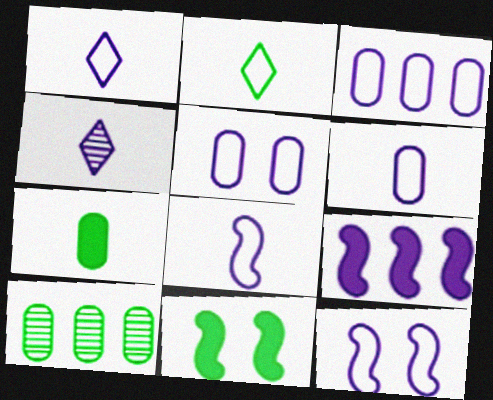[[1, 3, 12], 
[1, 6, 8], 
[2, 10, 11], 
[3, 5, 6], 
[4, 5, 9]]